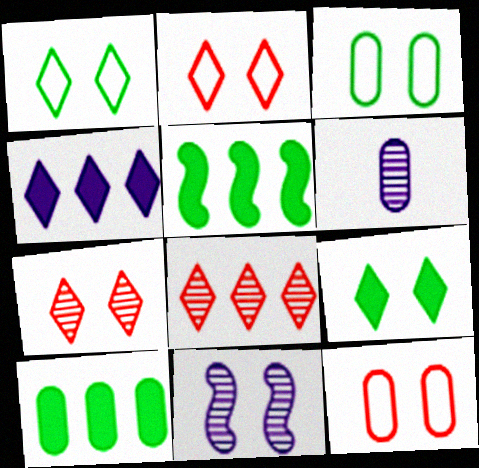[[2, 5, 6], 
[6, 10, 12], 
[9, 11, 12]]